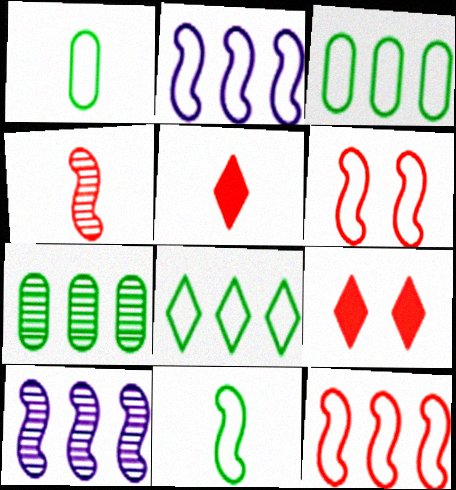[[1, 9, 10], 
[2, 6, 11]]